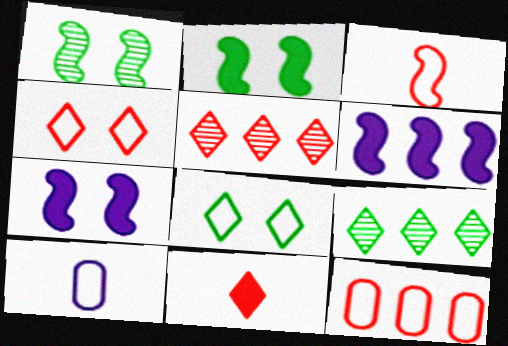[[1, 3, 6], 
[2, 5, 10], 
[3, 4, 12], 
[4, 5, 11], 
[6, 9, 12]]